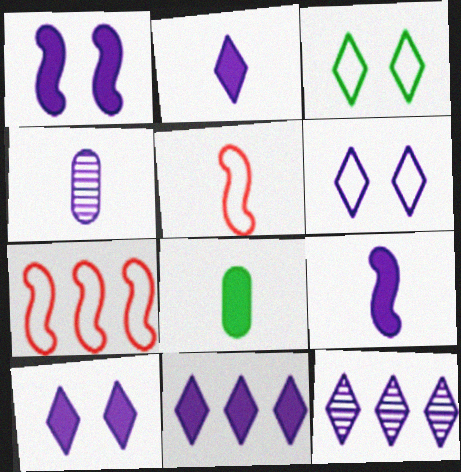[[2, 6, 12], 
[2, 10, 11]]